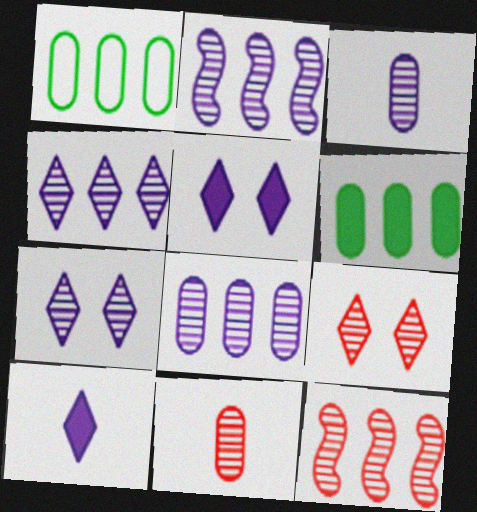[[2, 3, 7], 
[2, 4, 8], 
[9, 11, 12]]